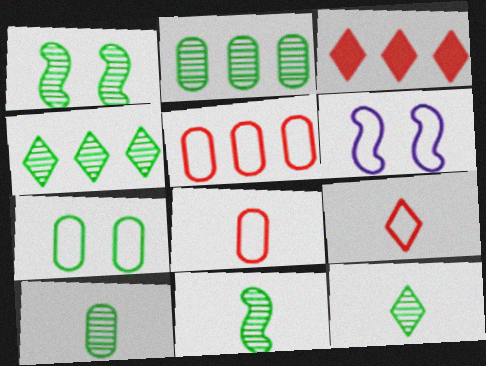[[1, 2, 12], 
[1, 4, 10], 
[3, 6, 10], 
[10, 11, 12]]